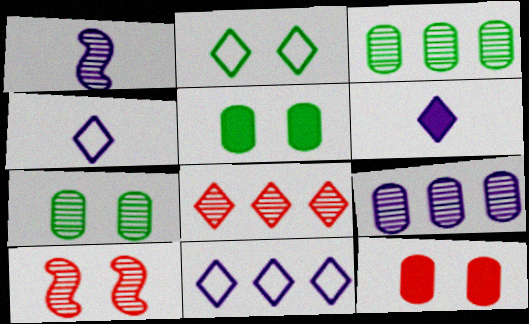[[1, 7, 8], 
[2, 6, 8]]